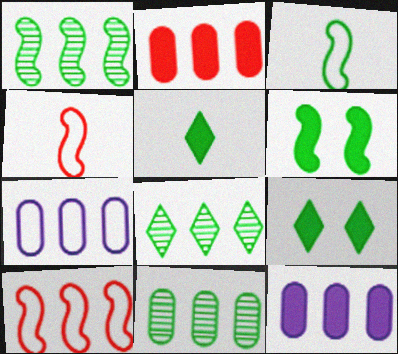[[1, 3, 6], 
[1, 8, 11], 
[2, 7, 11], 
[3, 9, 11], 
[8, 10, 12]]